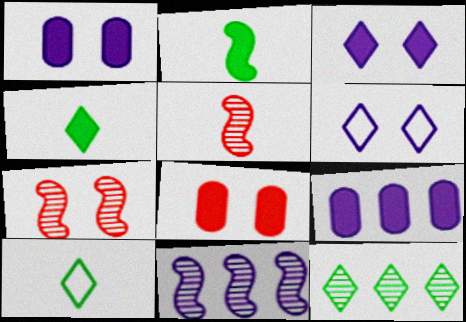[[7, 9, 10], 
[8, 10, 11]]